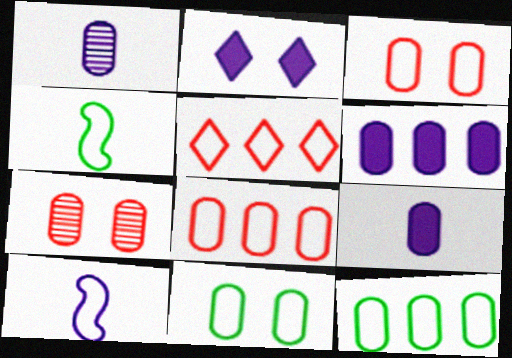[[5, 10, 11], 
[7, 9, 12]]